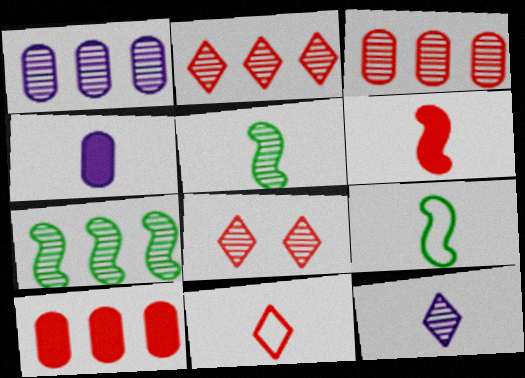[[1, 2, 7], 
[1, 5, 8], 
[4, 5, 11]]